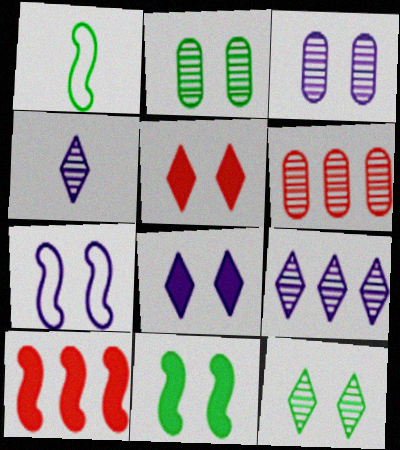[[1, 6, 8], 
[2, 5, 7], 
[3, 7, 8]]